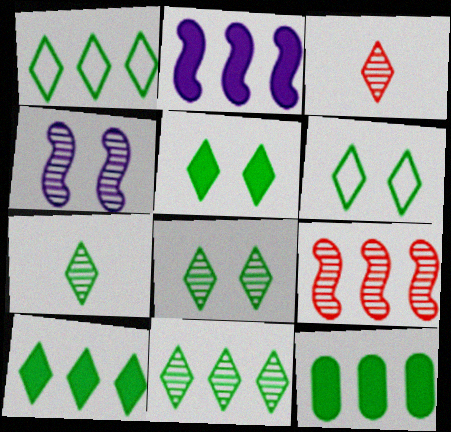[[1, 5, 7], 
[1, 10, 11], 
[5, 6, 8], 
[6, 7, 10], 
[7, 8, 11]]